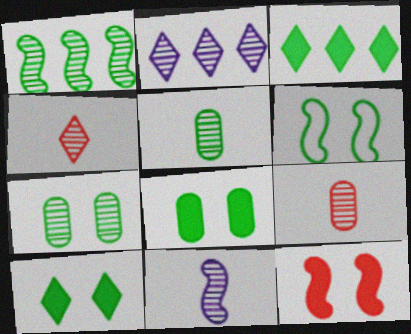[[3, 5, 6], 
[4, 5, 11], 
[6, 7, 10]]